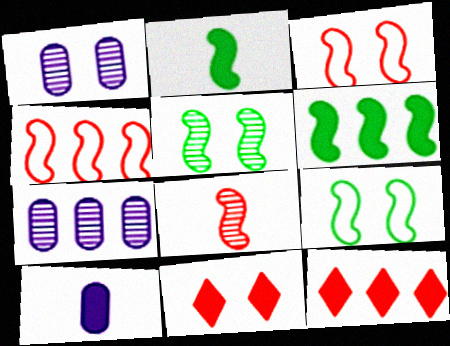[[1, 9, 11], 
[6, 10, 11]]